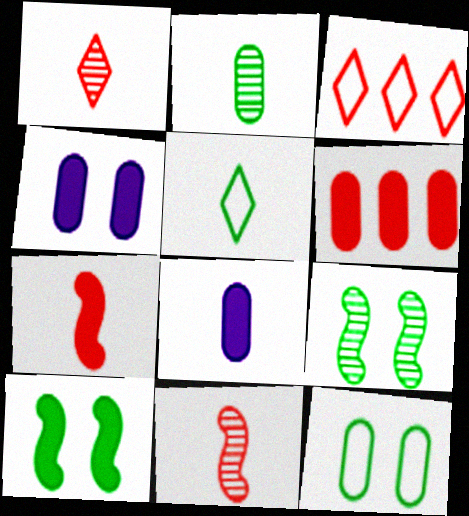[[3, 8, 9], 
[5, 8, 11]]